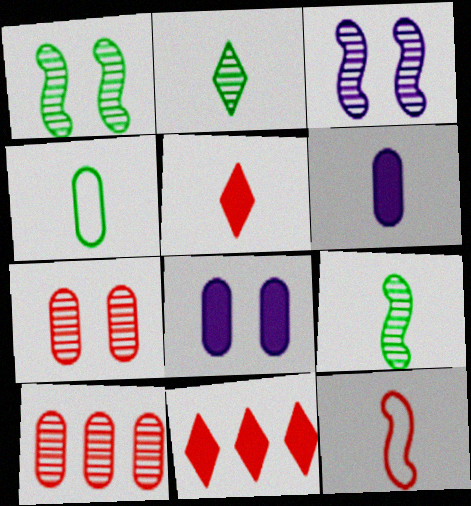[[2, 3, 10], 
[2, 6, 12], 
[3, 4, 11], 
[4, 8, 10], 
[7, 11, 12]]